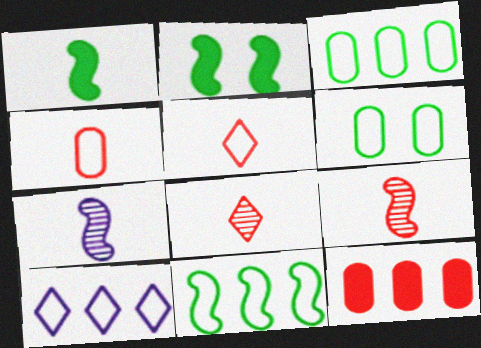[]